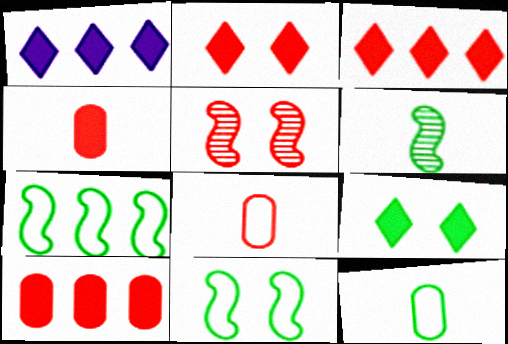[[1, 5, 12], 
[3, 5, 8]]